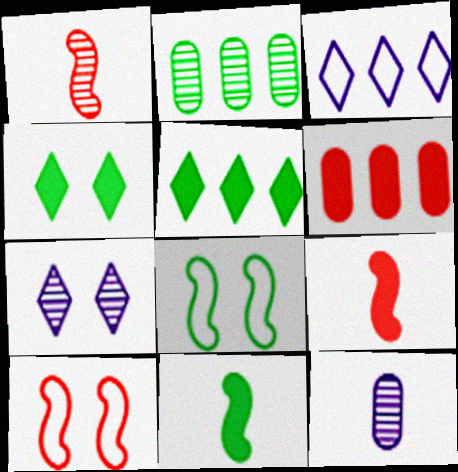[[1, 2, 7], 
[5, 10, 12]]